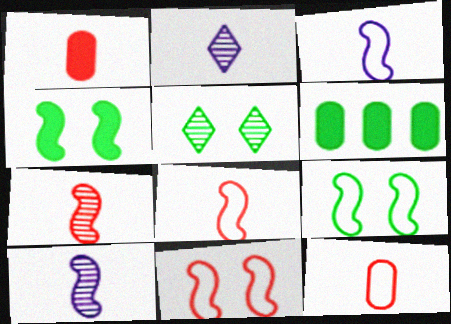[[2, 6, 11]]